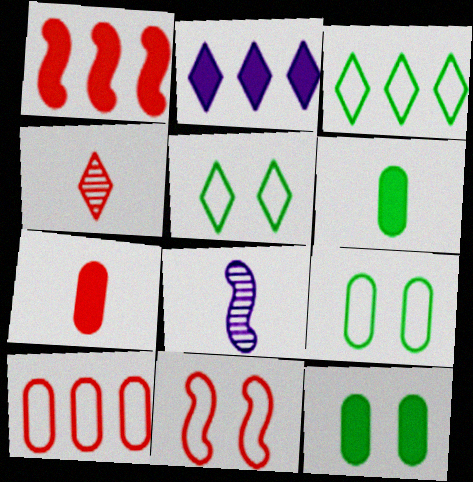[[2, 4, 5]]